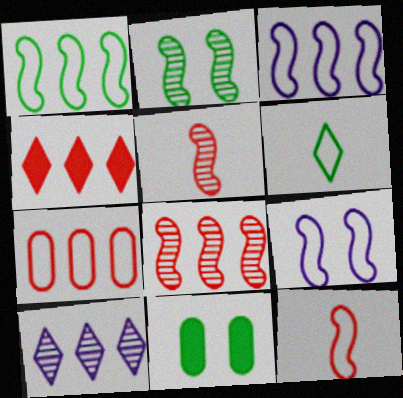[[1, 9, 12], 
[4, 7, 8], 
[6, 7, 9], 
[10, 11, 12]]